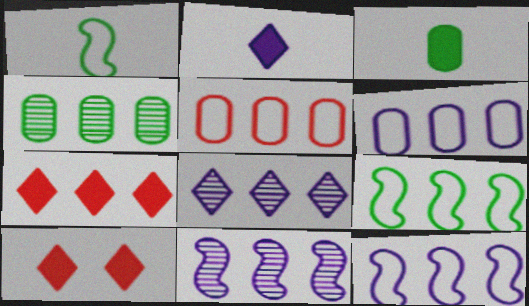[[4, 7, 12]]